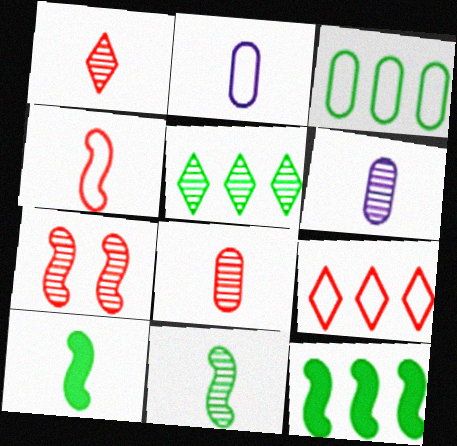[[1, 2, 10], 
[1, 6, 11], 
[3, 5, 12], 
[5, 6, 7]]